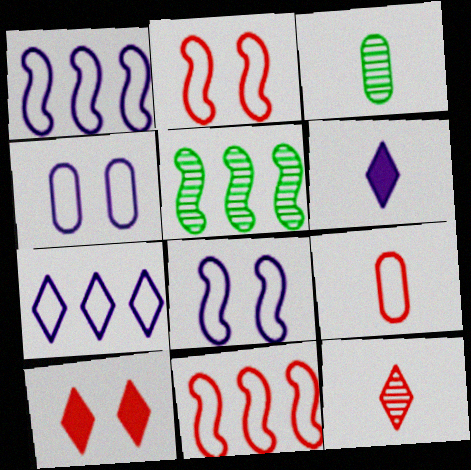[[1, 3, 10]]